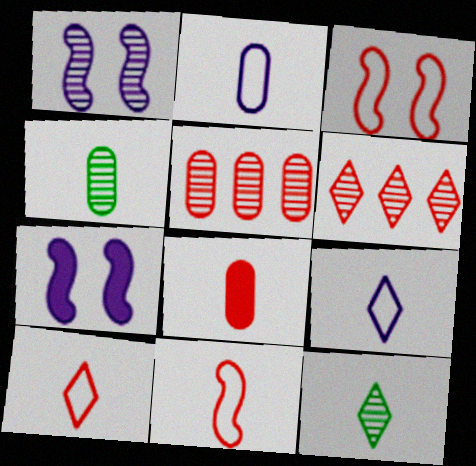[[1, 4, 6], 
[1, 5, 12], 
[2, 4, 8], 
[3, 6, 8]]